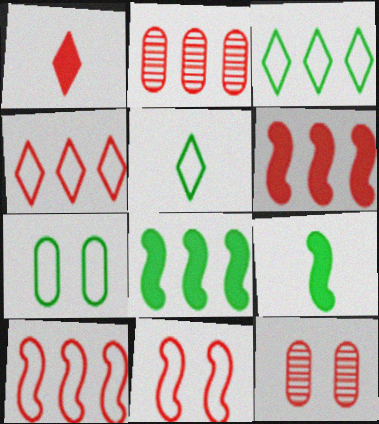[[1, 2, 11], 
[1, 10, 12], 
[2, 4, 6]]